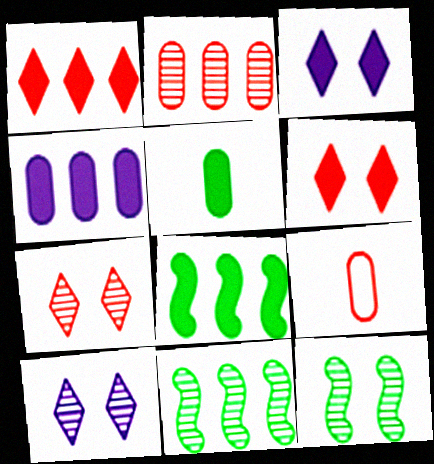[[1, 4, 8], 
[3, 9, 11], 
[8, 9, 10]]